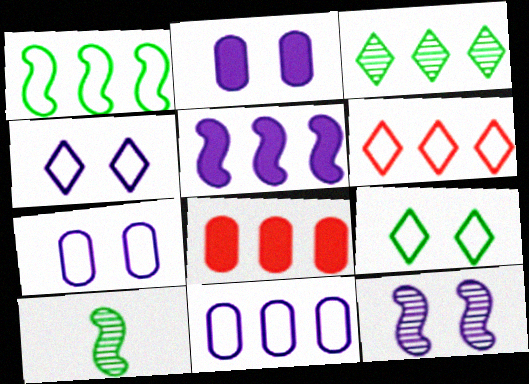[[1, 6, 11], 
[2, 4, 12], 
[2, 6, 10], 
[4, 8, 10]]